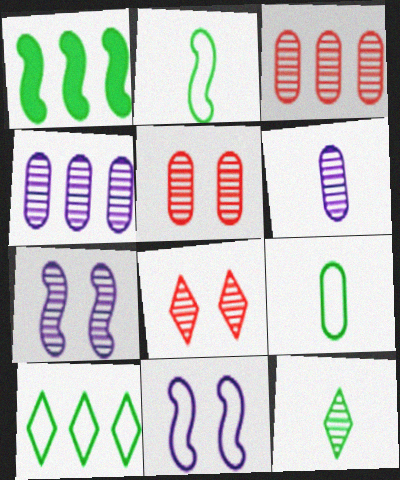[[3, 7, 12]]